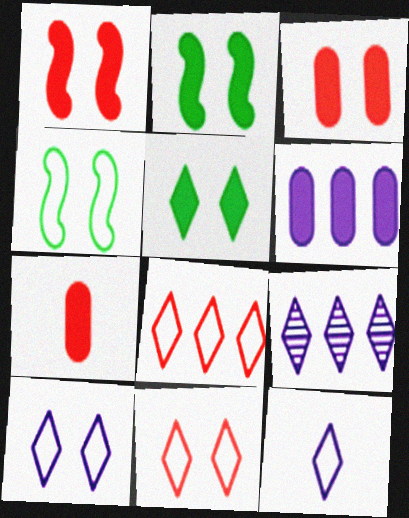[[4, 7, 9]]